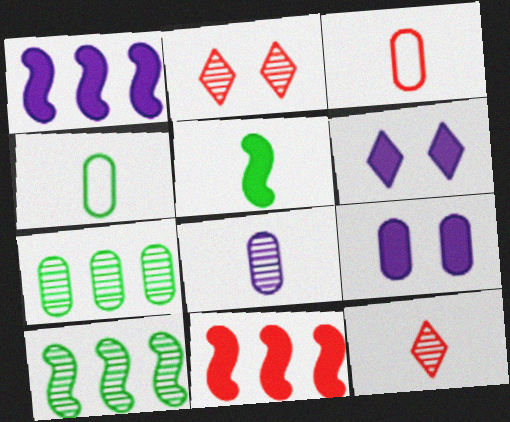[[1, 2, 4], 
[2, 3, 11], 
[2, 8, 10], 
[3, 6, 10], 
[3, 7, 9]]